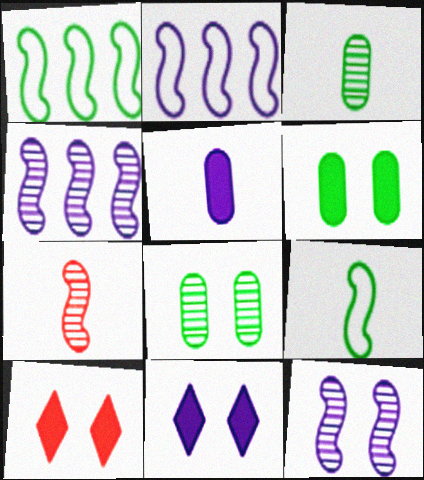[[2, 3, 10]]